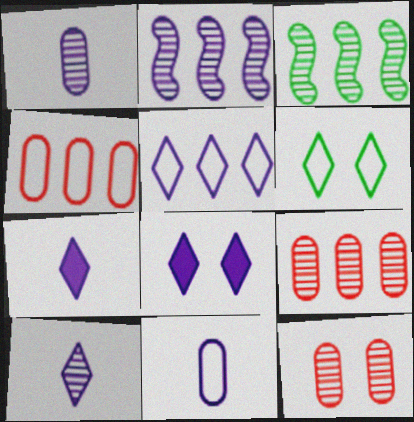[[2, 8, 11], 
[3, 10, 12], 
[5, 8, 10]]